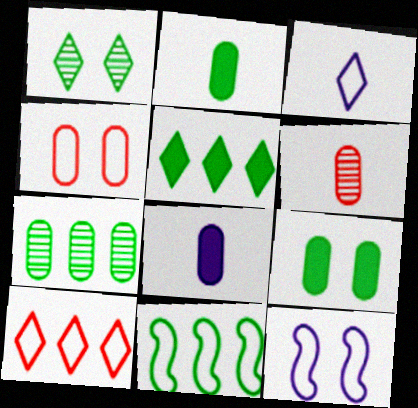[[1, 2, 11], 
[3, 4, 11], 
[4, 7, 8], 
[5, 6, 12], 
[5, 7, 11]]